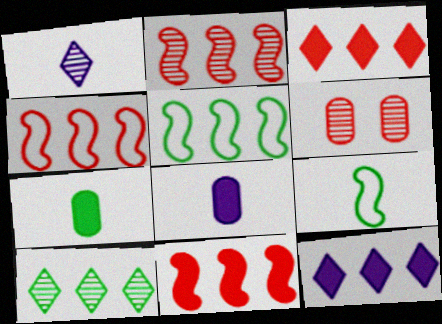[[2, 4, 11], 
[6, 9, 12]]